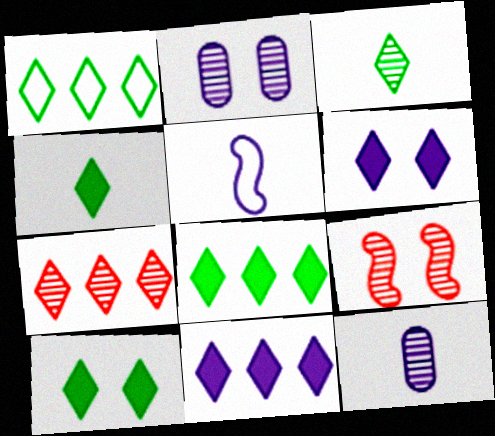[[1, 3, 10], 
[1, 7, 11], 
[2, 5, 11], 
[4, 8, 10]]